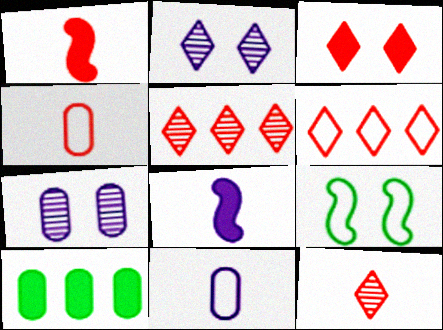[[1, 4, 12], 
[3, 6, 12], 
[3, 7, 9], 
[3, 8, 10], 
[4, 7, 10], 
[6, 9, 11]]